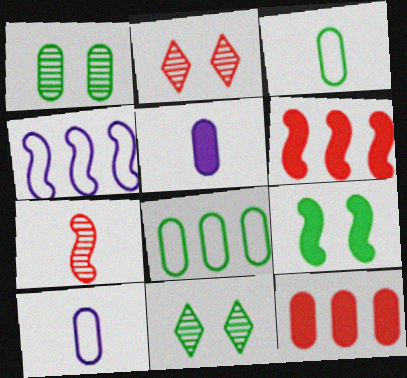[[1, 10, 12], 
[4, 7, 9], 
[6, 10, 11]]